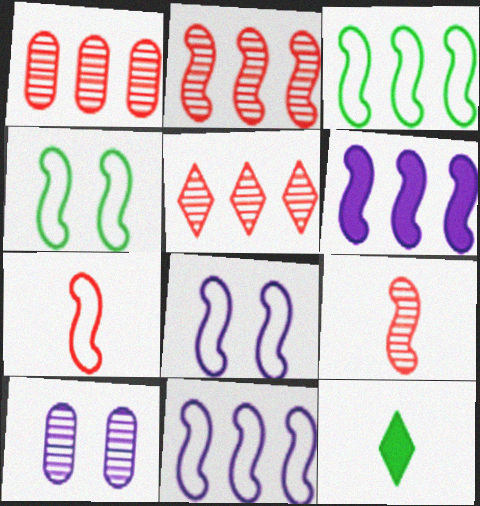[[1, 2, 5], 
[1, 8, 12], 
[2, 3, 6], 
[3, 7, 8], 
[4, 6, 9], 
[4, 7, 11]]